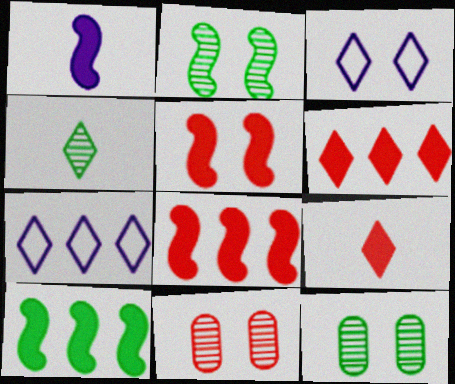[[1, 5, 10], 
[3, 4, 6], 
[3, 5, 12]]